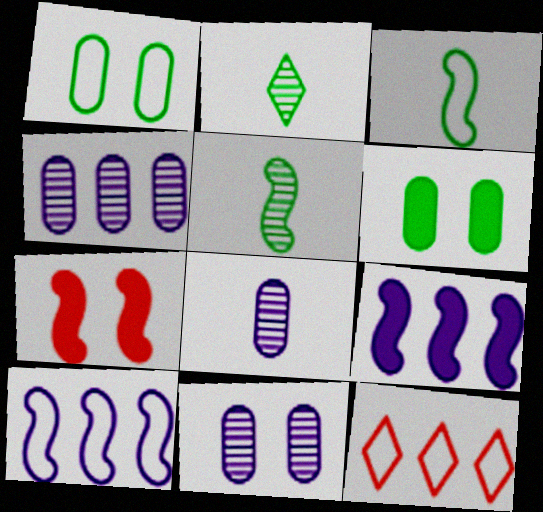[[4, 8, 11], 
[5, 7, 10]]